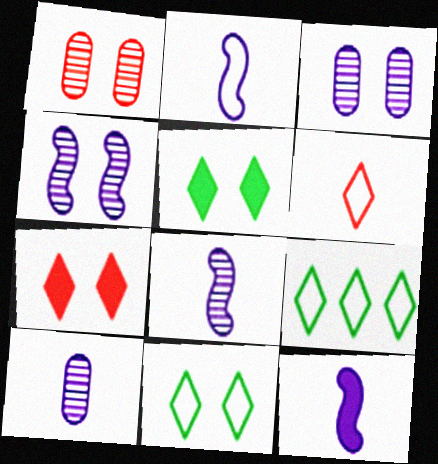[[1, 9, 12], 
[2, 8, 12]]